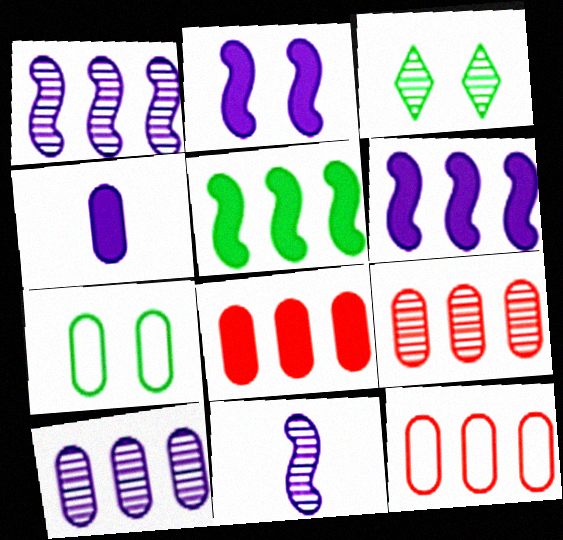[[3, 9, 11], 
[4, 7, 9], 
[8, 9, 12]]